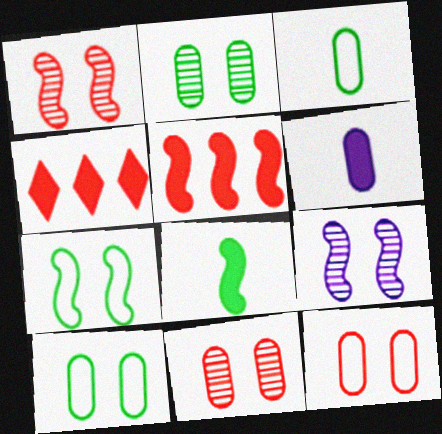[[3, 4, 9]]